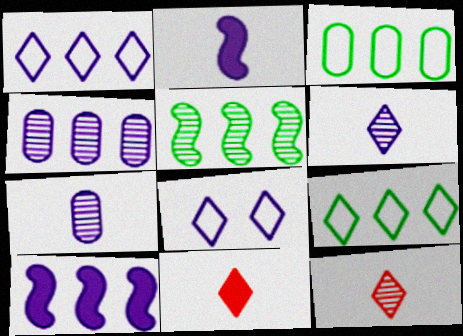[[1, 4, 10], 
[2, 4, 8], 
[7, 8, 10]]